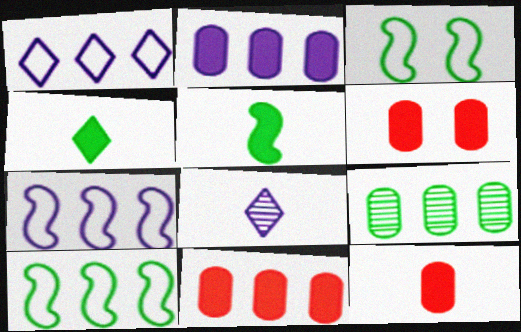[[3, 4, 9], 
[3, 8, 11], 
[6, 8, 10], 
[6, 11, 12]]